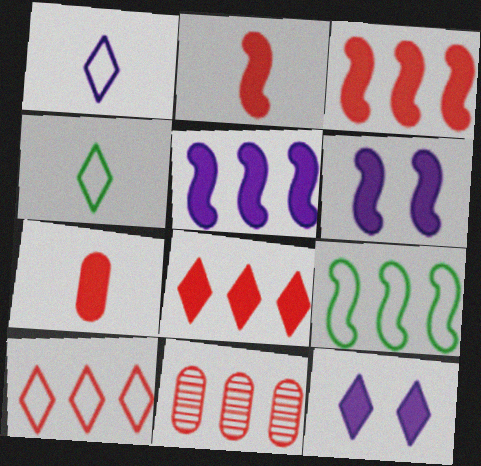[[3, 10, 11], 
[4, 6, 11]]